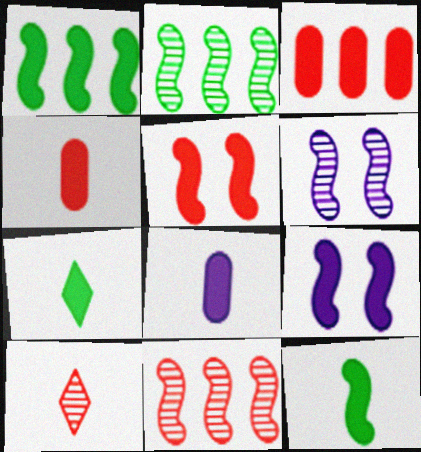[[3, 7, 9]]